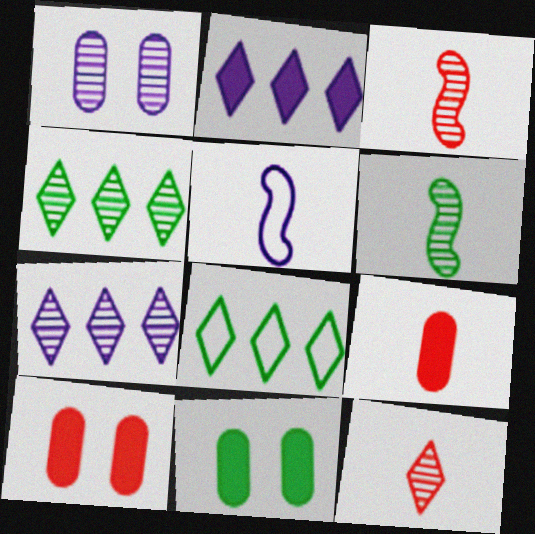[[1, 2, 5], 
[1, 3, 4], 
[4, 5, 10], 
[6, 8, 11]]